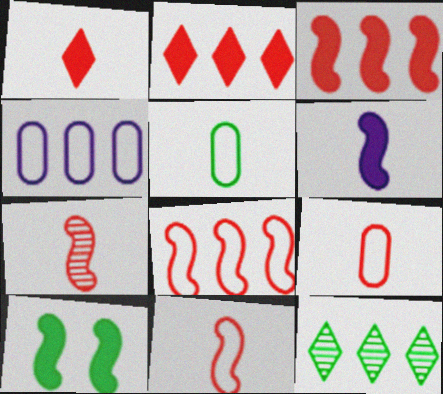[[1, 7, 9], 
[3, 4, 12], 
[3, 6, 10], 
[5, 10, 12]]